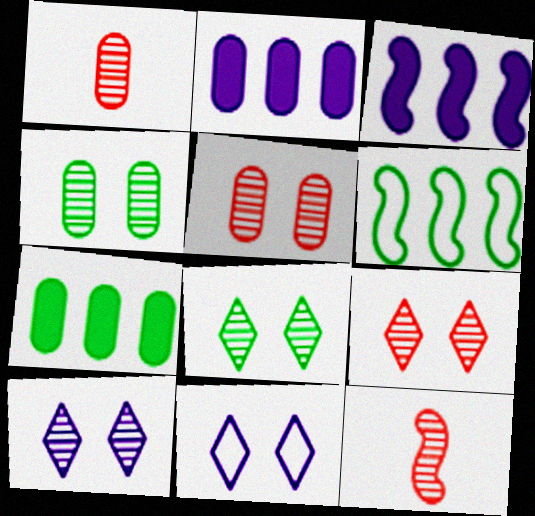[[7, 11, 12], 
[8, 9, 10]]